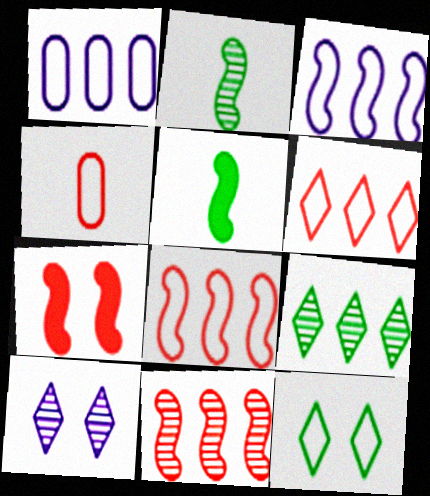[[2, 3, 7], 
[3, 4, 12]]